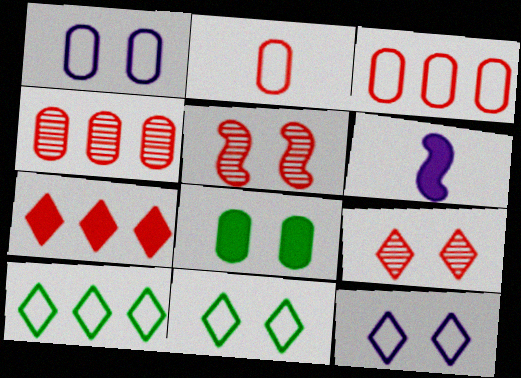[[2, 5, 7], 
[4, 6, 11], 
[5, 8, 12], 
[6, 7, 8]]